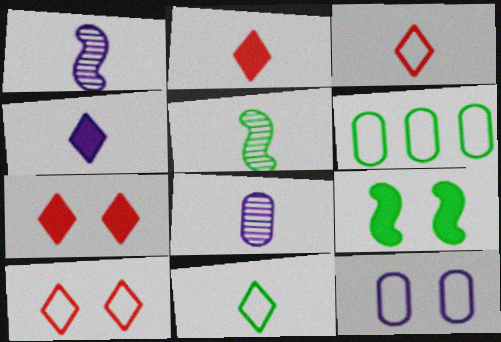[[1, 6, 7]]